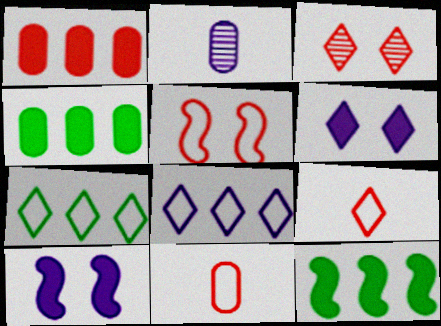[[2, 8, 10]]